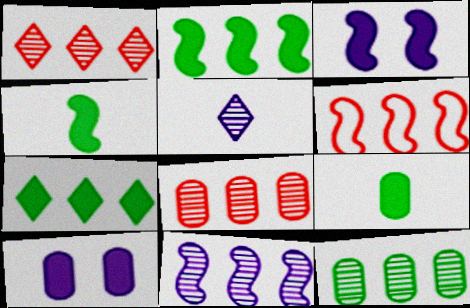[[1, 11, 12], 
[2, 6, 11]]